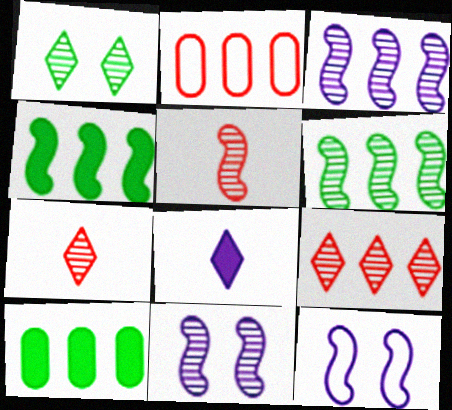[[4, 5, 12], 
[5, 6, 11], 
[7, 10, 12]]